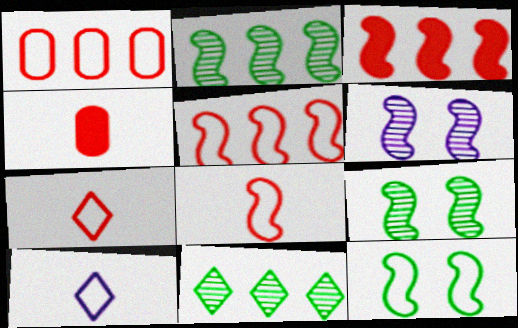[[1, 10, 12]]